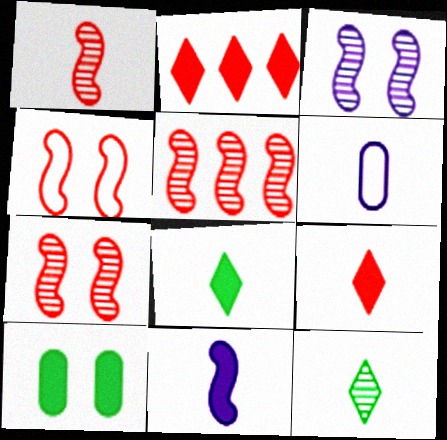[[1, 5, 7], 
[1, 6, 8], 
[2, 10, 11]]